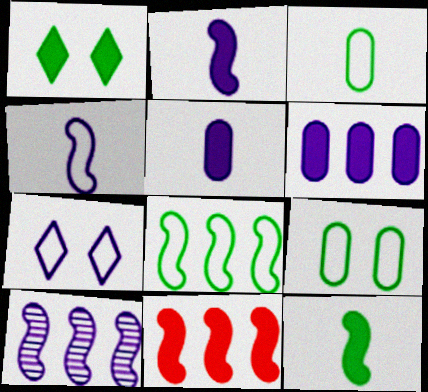[[1, 5, 11], 
[5, 7, 10], 
[8, 10, 11]]